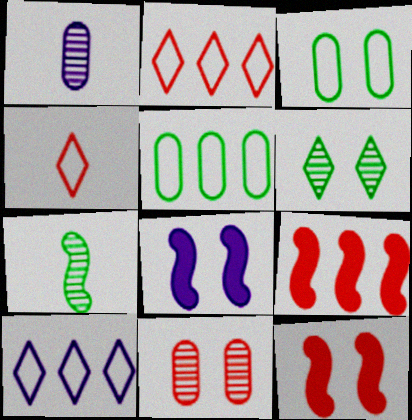[[1, 8, 10], 
[4, 9, 11]]